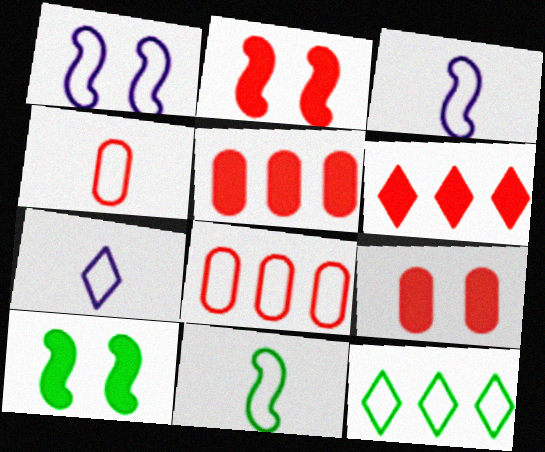[[1, 4, 12], 
[4, 7, 11]]